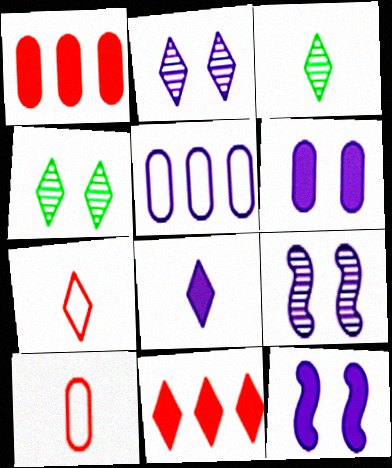[[3, 7, 8], 
[5, 8, 9]]